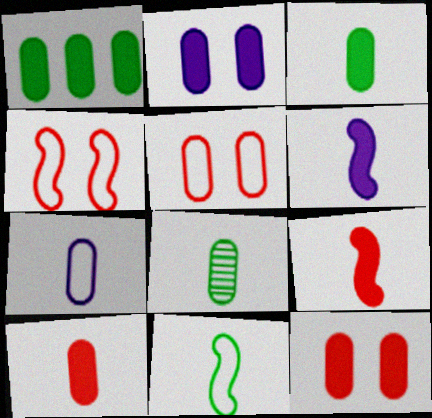[[1, 2, 10], 
[7, 8, 10]]